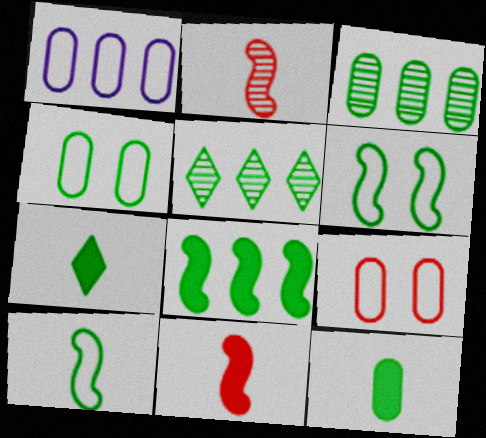[[3, 4, 12], 
[3, 6, 7], 
[5, 6, 12]]